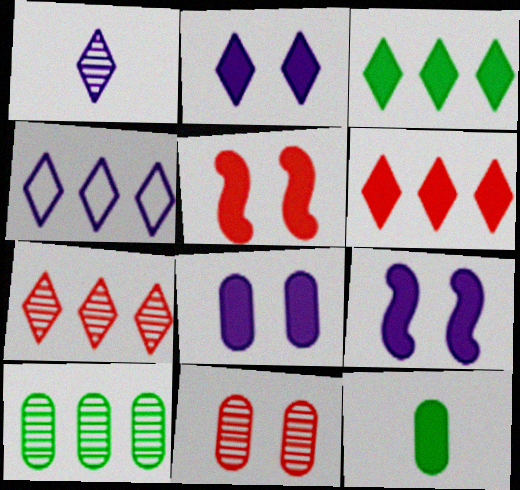[[1, 2, 4], 
[2, 8, 9], 
[3, 4, 7], 
[6, 9, 12]]